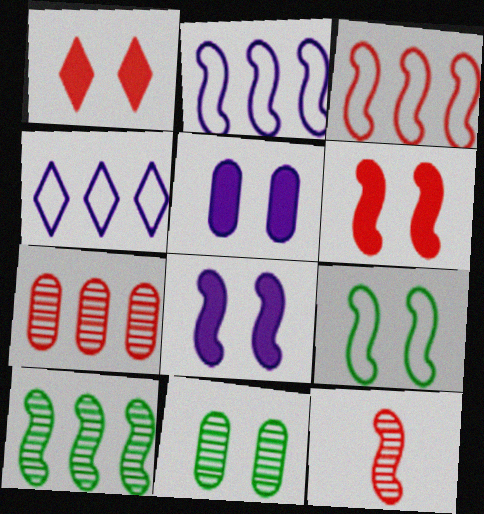[[3, 6, 12]]